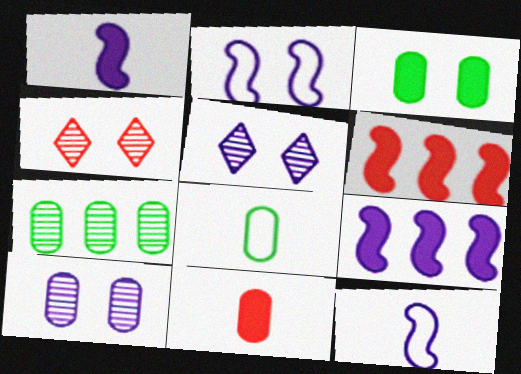[[2, 3, 4], 
[3, 7, 8], 
[4, 8, 9], 
[5, 6, 8]]